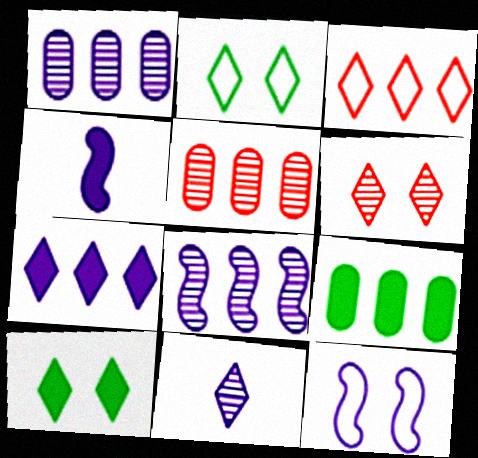[[2, 4, 5], 
[3, 8, 9], 
[3, 10, 11], 
[4, 8, 12]]